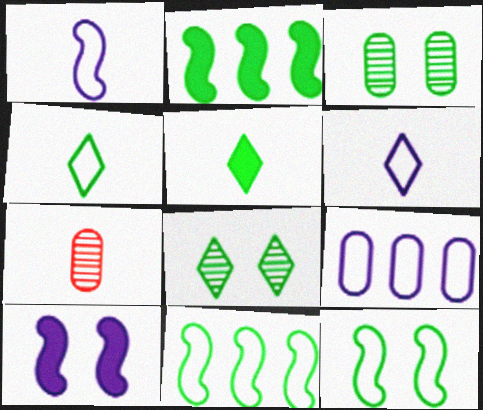[[1, 5, 7], 
[2, 3, 4], 
[3, 5, 11]]